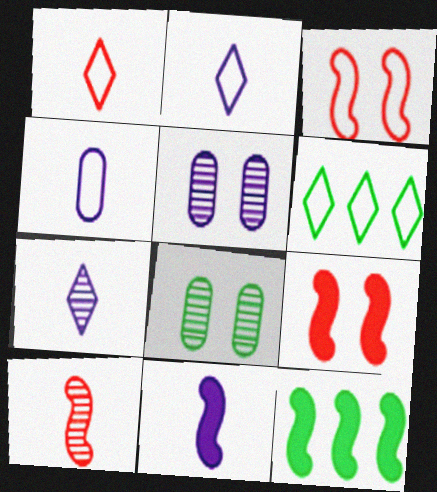[[1, 5, 12], 
[3, 4, 6], 
[4, 7, 11], 
[9, 11, 12]]